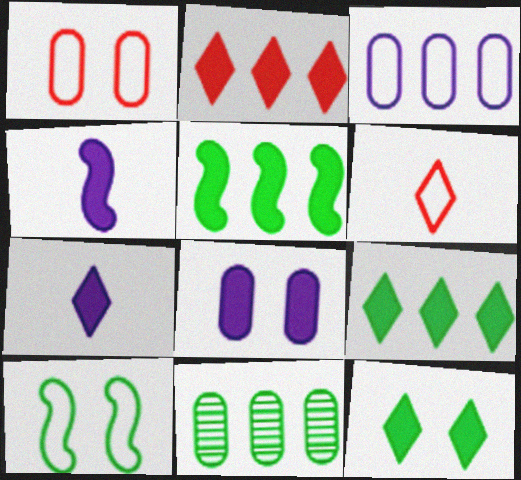[[2, 7, 12], 
[3, 6, 10]]